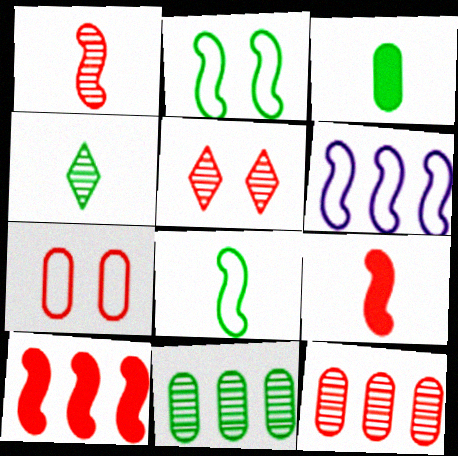[[1, 5, 12], 
[3, 4, 8], 
[3, 5, 6]]